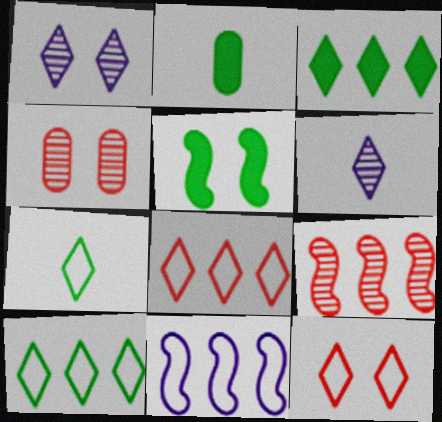[[2, 3, 5], 
[3, 6, 12]]